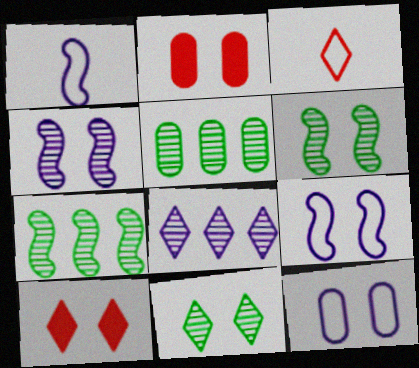[[1, 5, 10], 
[2, 9, 11], 
[6, 10, 12]]